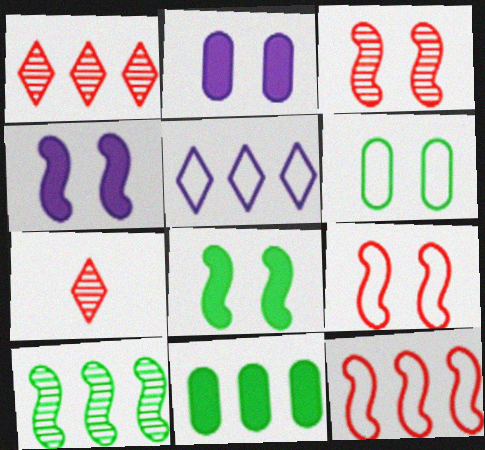[]